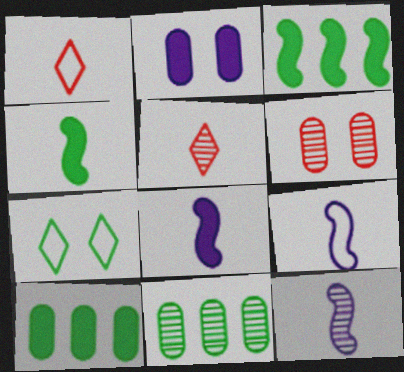[[4, 7, 11], 
[8, 9, 12]]